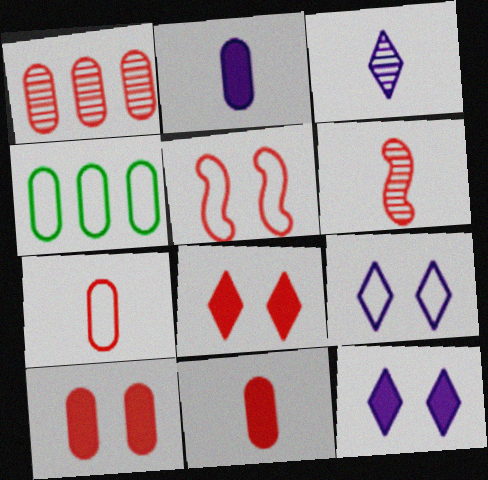[[1, 7, 10], 
[4, 6, 12]]